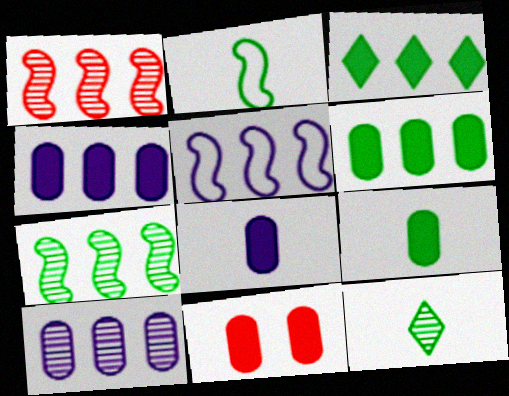[[2, 9, 12], 
[4, 9, 11], 
[5, 11, 12], 
[6, 8, 11]]